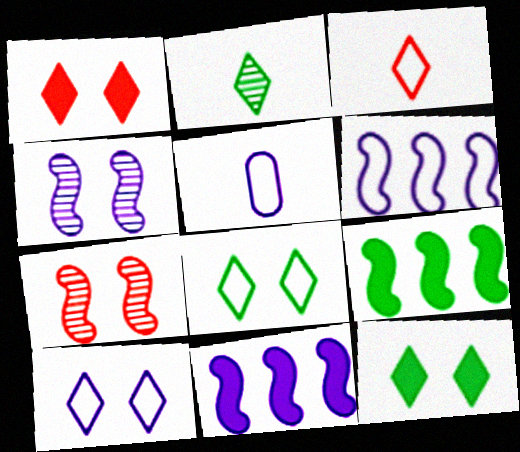[[5, 6, 10]]